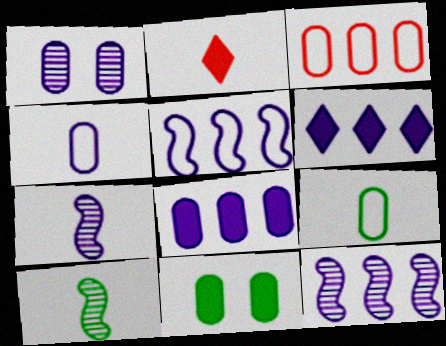[[1, 4, 8], 
[2, 4, 10], 
[2, 7, 9]]